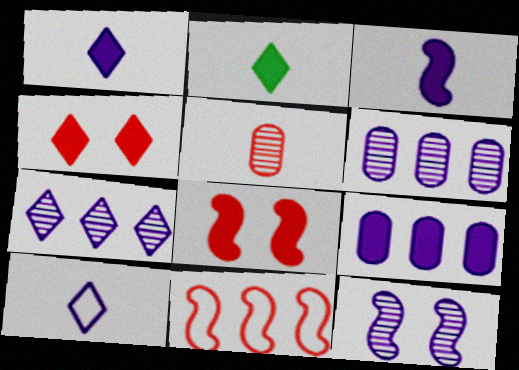[[2, 8, 9], 
[4, 5, 11], 
[9, 10, 12]]